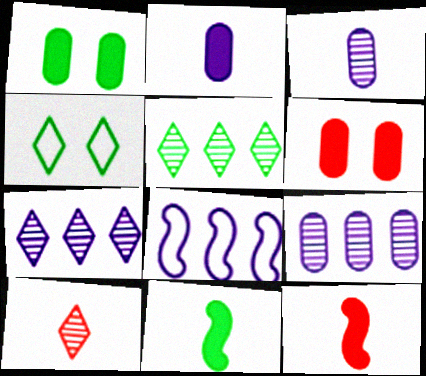[[1, 8, 10], 
[4, 9, 12]]